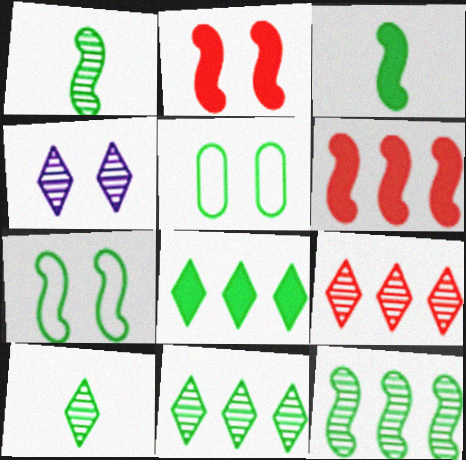[[1, 5, 8], 
[2, 4, 5], 
[3, 5, 11], 
[3, 7, 12], 
[4, 9, 10]]